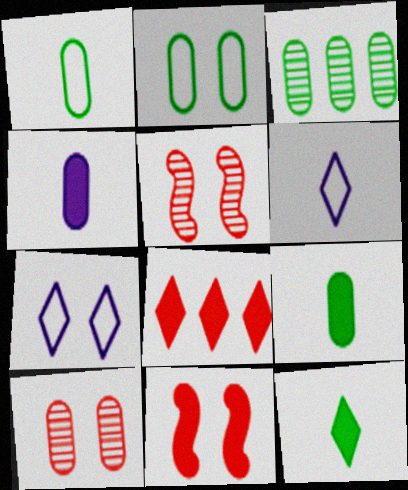[[2, 3, 9], 
[3, 6, 11]]